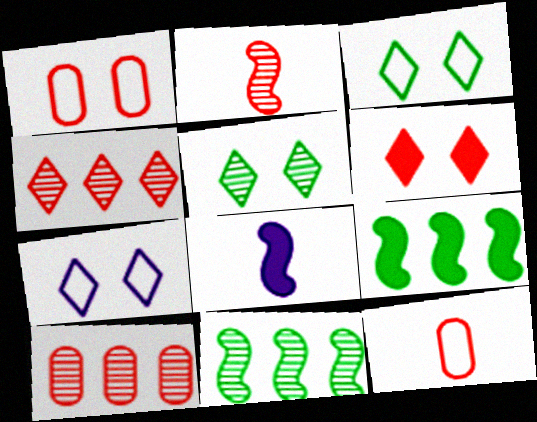[[3, 8, 10], 
[5, 6, 7]]